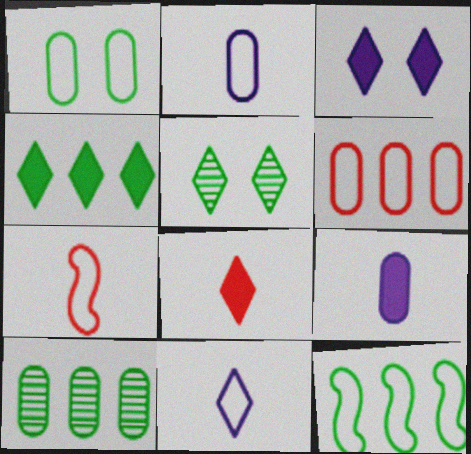[[1, 2, 6], 
[3, 4, 8], 
[3, 7, 10], 
[4, 10, 12]]